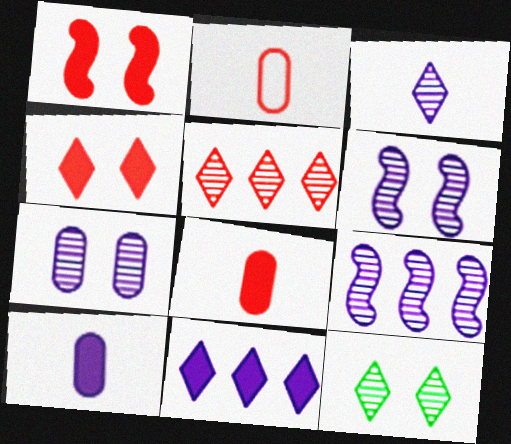[[1, 2, 5], 
[3, 5, 12], 
[3, 7, 9]]